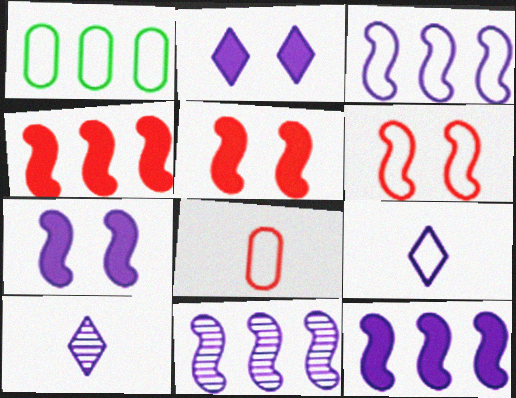[[1, 5, 10], 
[1, 6, 9], 
[3, 11, 12]]